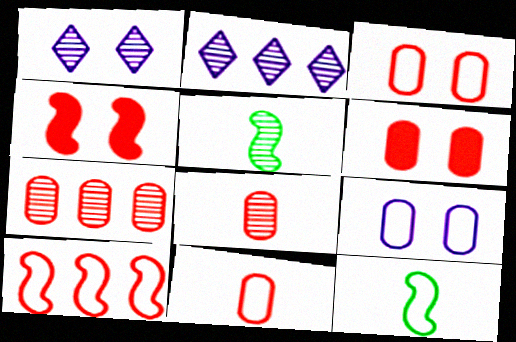[[1, 5, 7], 
[2, 6, 12], 
[6, 7, 11]]